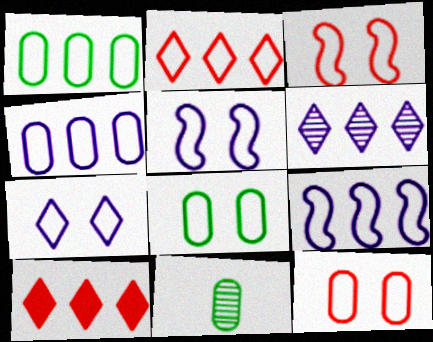[[1, 2, 9], 
[3, 7, 8], 
[5, 10, 11]]